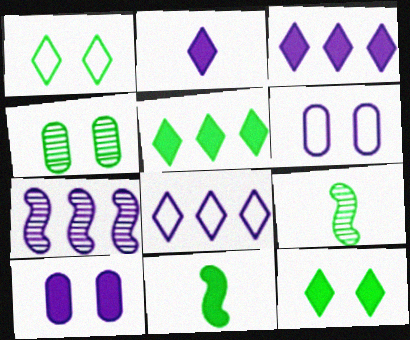[[2, 6, 7]]